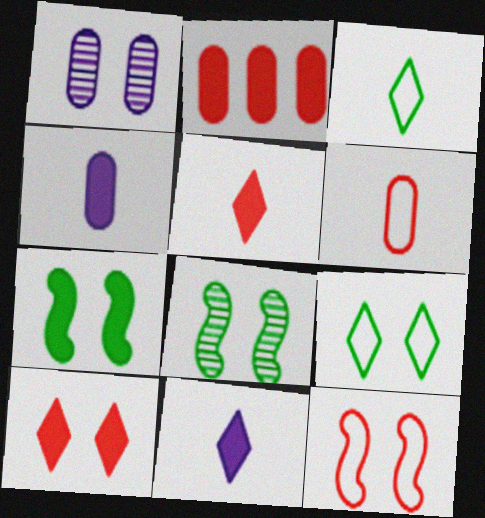[[2, 7, 11]]